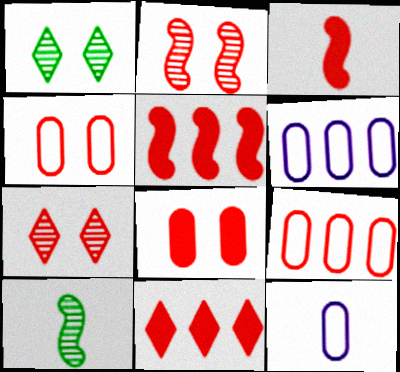[[1, 3, 6], 
[1, 5, 12], 
[3, 7, 9], 
[3, 8, 11]]